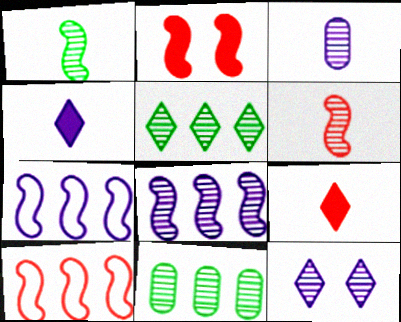[[1, 2, 7], 
[2, 6, 10], 
[3, 8, 12], 
[6, 11, 12]]